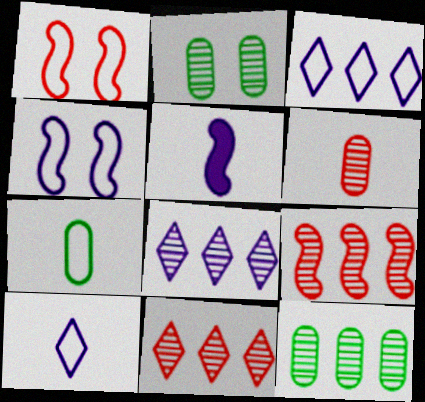[[1, 3, 7], 
[8, 9, 12]]